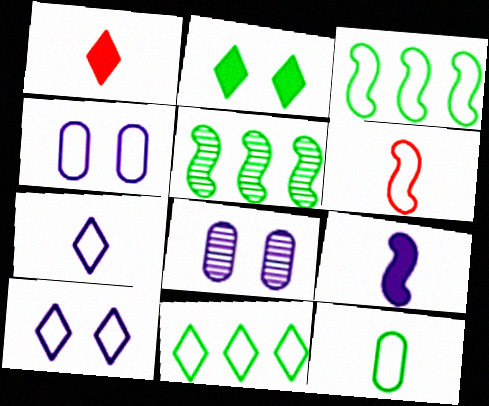[[1, 3, 8], 
[1, 4, 5], 
[2, 5, 12], 
[4, 6, 11], 
[6, 7, 12]]